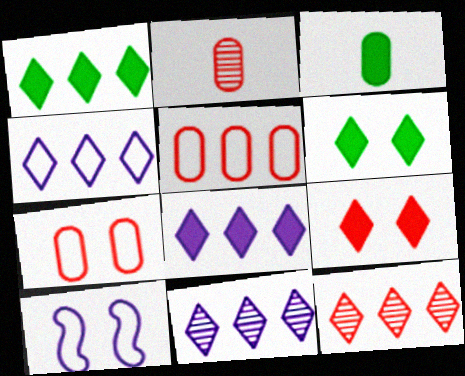[[1, 2, 10], 
[1, 4, 12], 
[3, 10, 12], 
[4, 8, 11]]